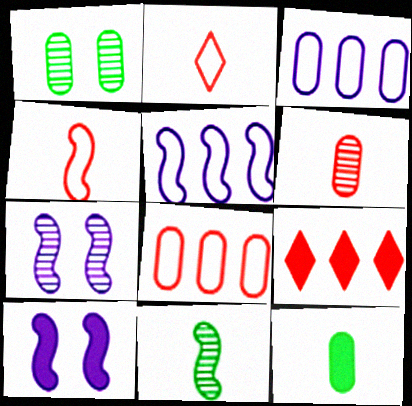[[9, 10, 12]]